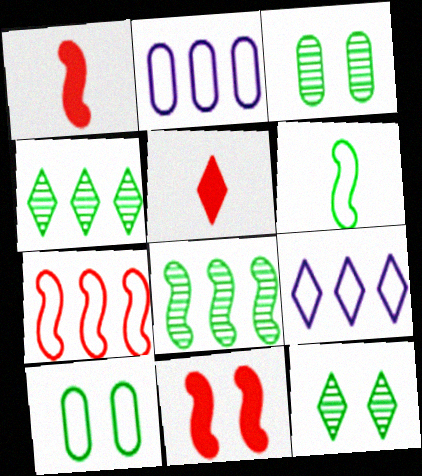[[1, 2, 12], 
[1, 3, 9], 
[5, 9, 12]]